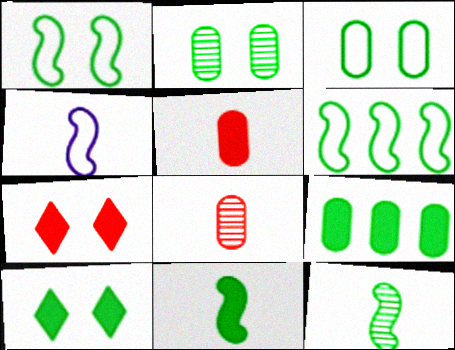[[1, 2, 10], 
[9, 10, 11]]